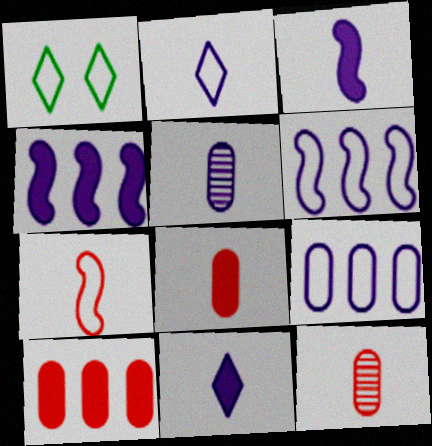[[1, 4, 12], 
[1, 7, 9], 
[2, 3, 5]]